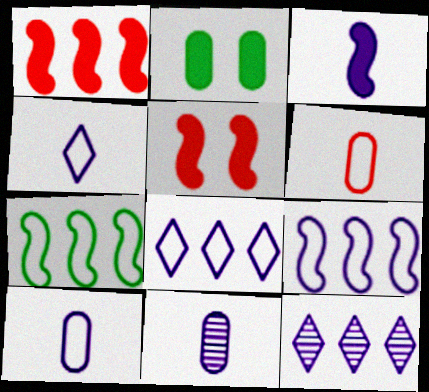[[3, 4, 11]]